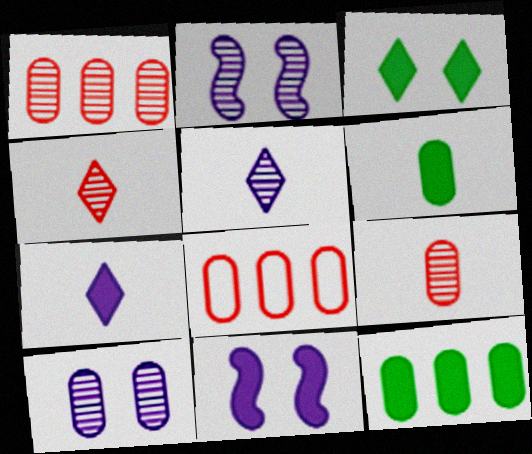[[6, 8, 10]]